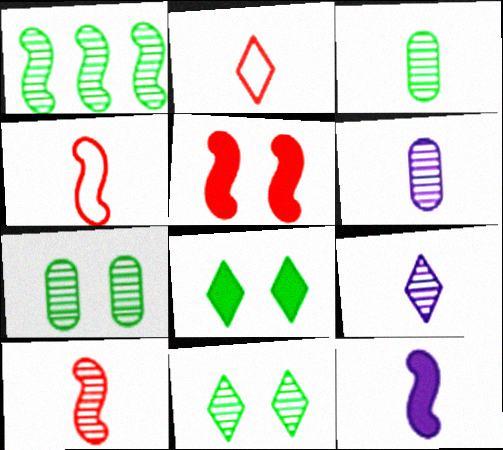[[1, 3, 11], 
[2, 3, 12], 
[3, 9, 10]]